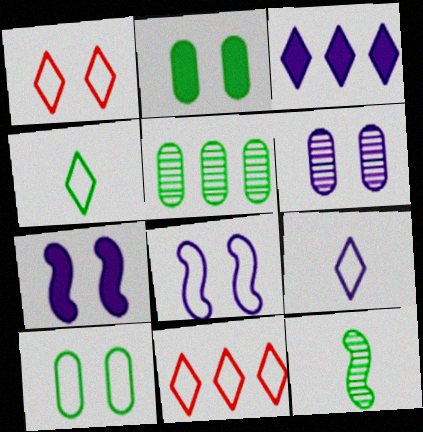[[1, 8, 10]]